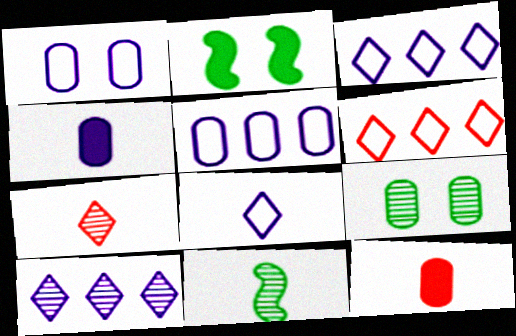[[2, 5, 7], 
[5, 9, 12], 
[8, 11, 12]]